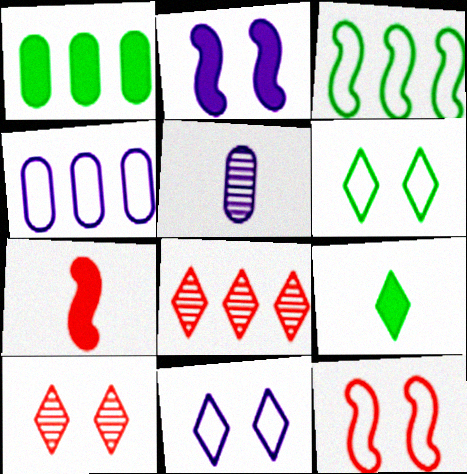[[8, 9, 11]]